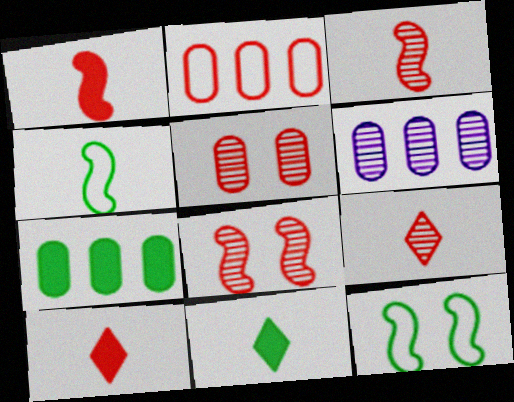[[2, 6, 7], 
[2, 8, 10], 
[6, 10, 12]]